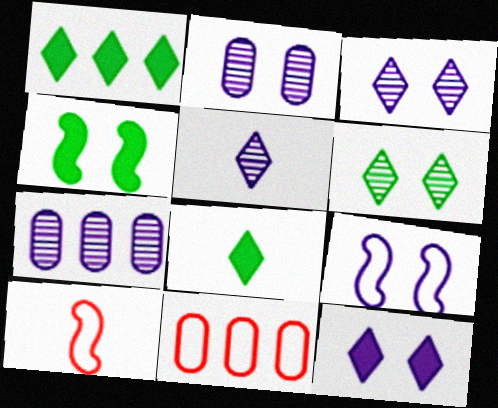[[1, 2, 10], 
[2, 9, 12], 
[4, 5, 11]]